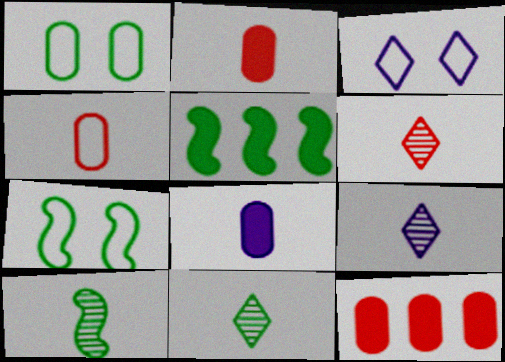[[1, 5, 11], 
[3, 10, 12], 
[5, 7, 10], 
[6, 9, 11], 
[7, 9, 12]]